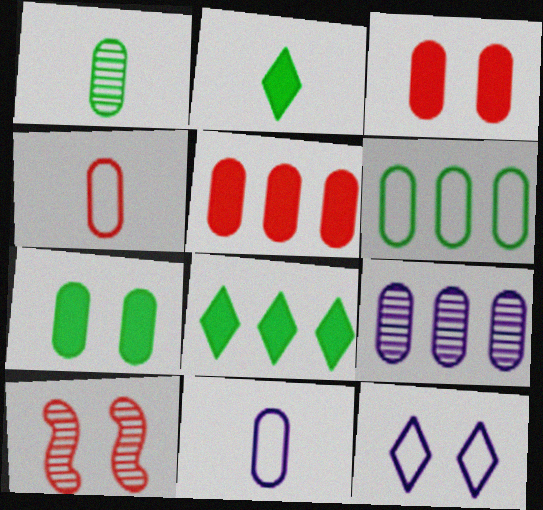[[1, 6, 7], 
[4, 7, 9], 
[5, 6, 9], 
[7, 10, 12], 
[8, 10, 11]]